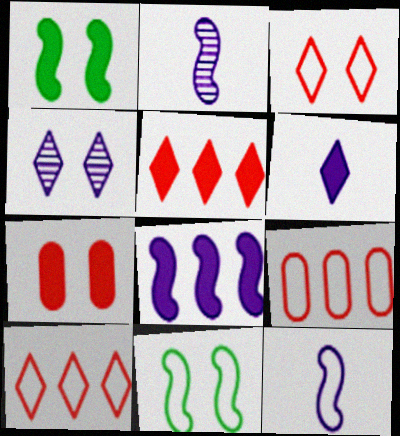[[4, 7, 11]]